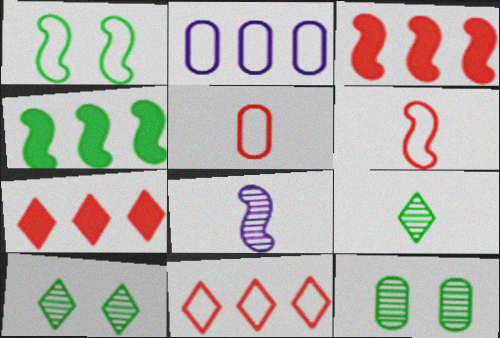[[1, 3, 8]]